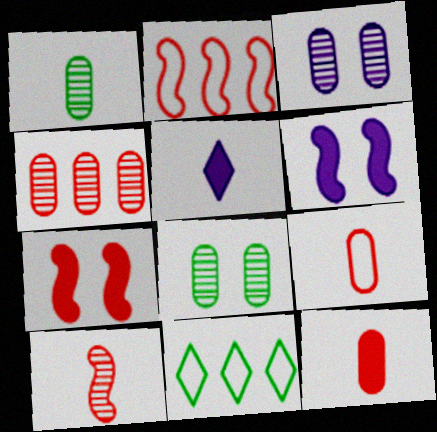[[1, 3, 4], 
[2, 5, 8], 
[2, 7, 10]]